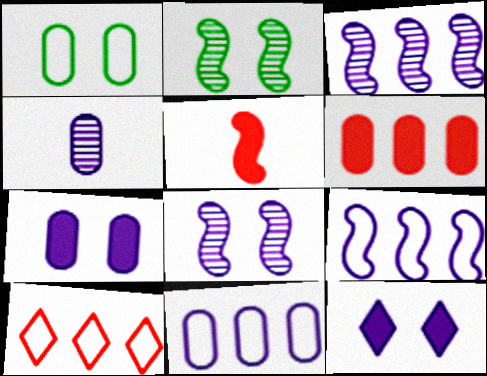[[1, 4, 6], 
[2, 5, 9], 
[4, 7, 11], 
[4, 9, 12]]